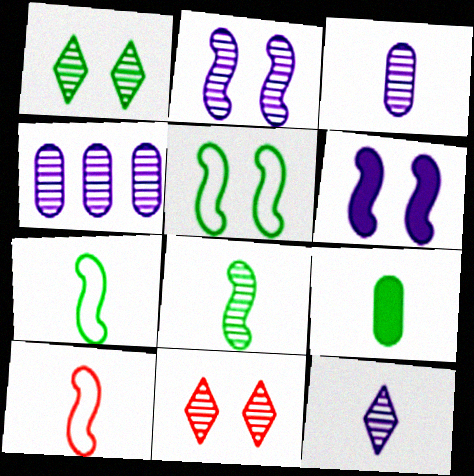[[2, 4, 12], 
[4, 8, 11], 
[9, 10, 12]]